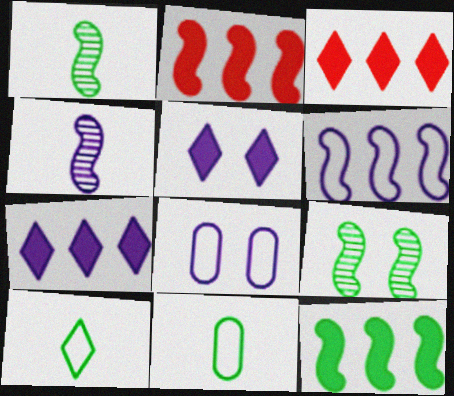[[1, 3, 8], 
[4, 7, 8]]